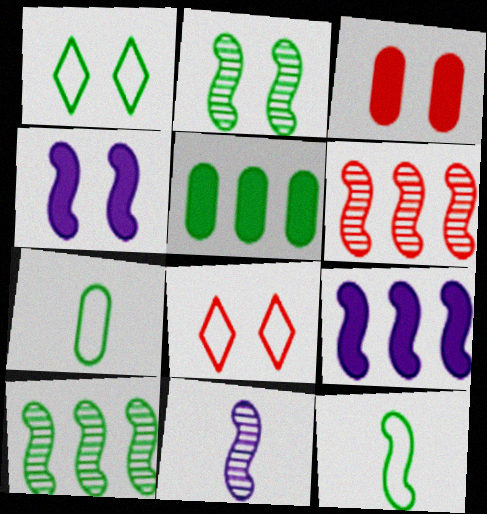[[2, 6, 11], 
[4, 6, 12], 
[5, 8, 11]]